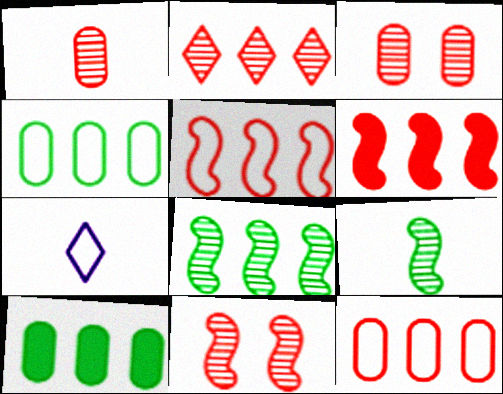[[1, 2, 11], 
[2, 6, 12], 
[7, 10, 11]]